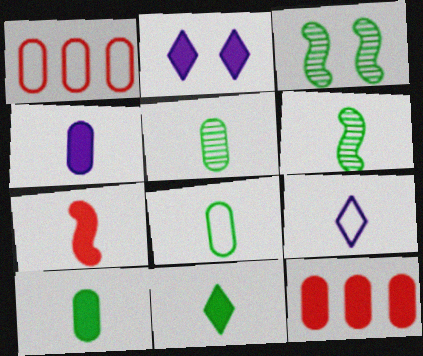[[1, 2, 6], 
[3, 9, 12], 
[4, 7, 11], 
[5, 7, 9], 
[5, 8, 10], 
[6, 8, 11]]